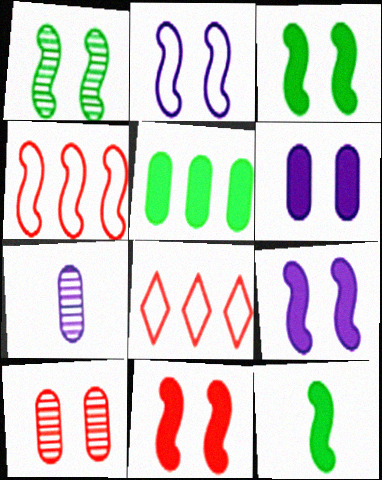[[1, 2, 11], 
[3, 7, 8], 
[3, 9, 11]]